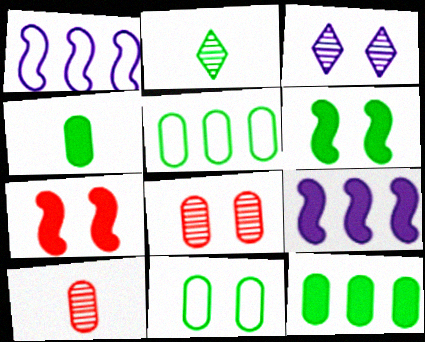[[2, 5, 6], 
[3, 7, 11]]